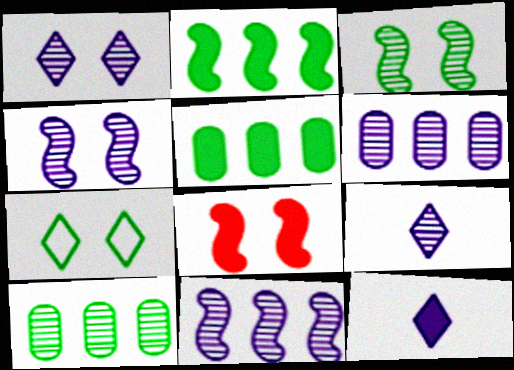[[4, 6, 9], 
[5, 8, 12]]